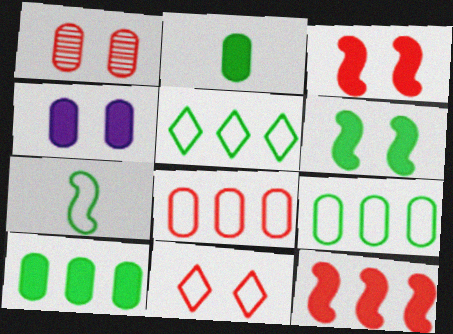[[1, 3, 11]]